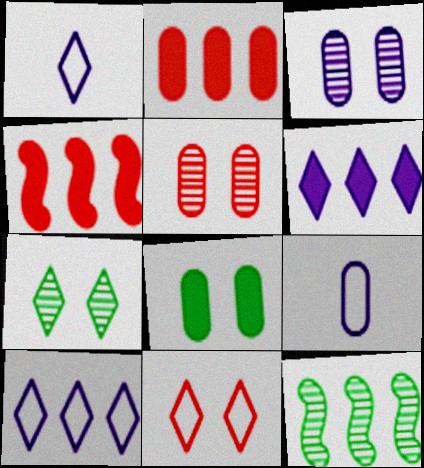[[2, 10, 12], 
[4, 7, 9]]